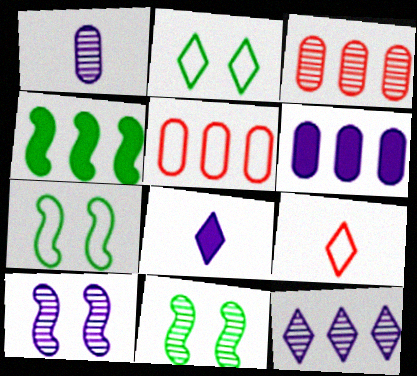[[1, 10, 12], 
[3, 7, 8], 
[4, 5, 12], 
[5, 8, 11], 
[6, 9, 11]]